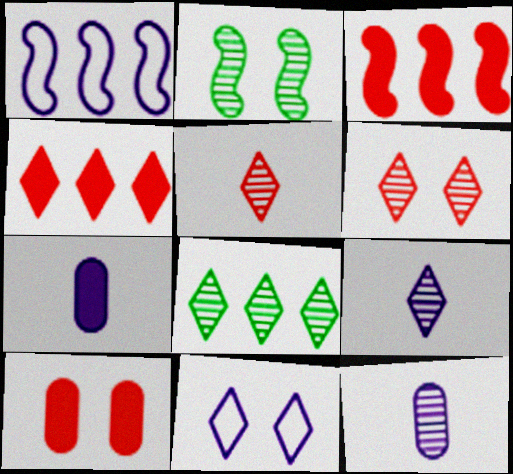[[2, 10, 11], 
[6, 8, 9]]